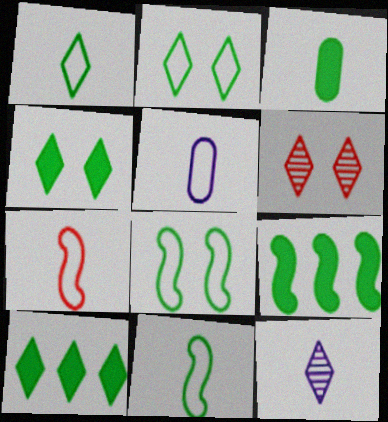[[1, 5, 7], 
[3, 4, 9], 
[3, 7, 12], 
[5, 6, 9]]